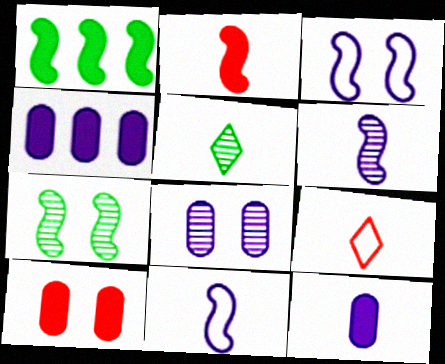[[1, 8, 9], 
[4, 7, 9]]